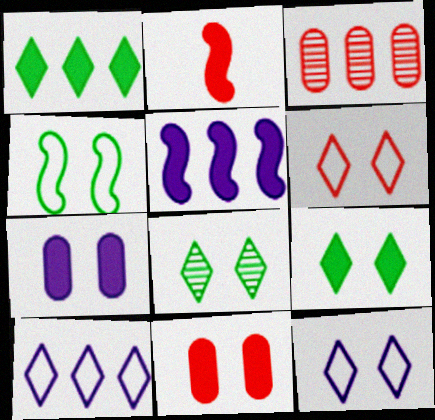[[1, 2, 7], 
[2, 3, 6]]